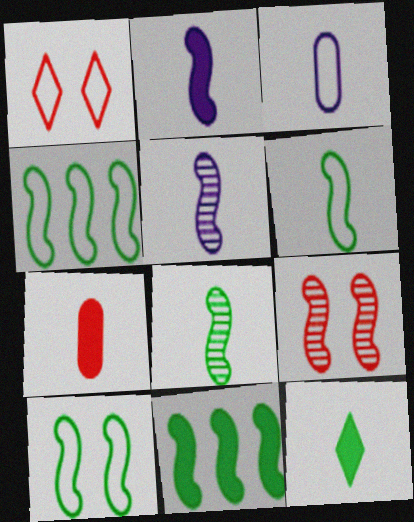[[1, 3, 4], 
[2, 4, 9], 
[2, 7, 12], 
[4, 6, 10], 
[8, 10, 11]]